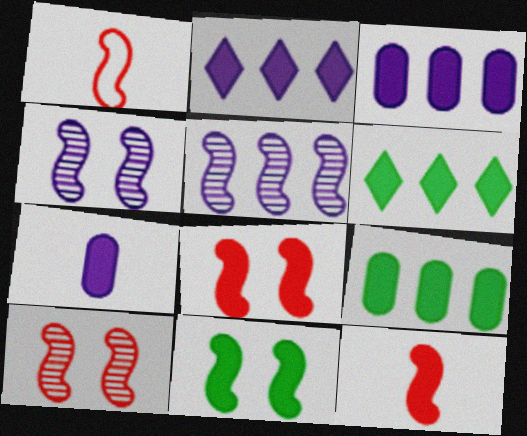[[1, 5, 11], 
[6, 7, 8]]